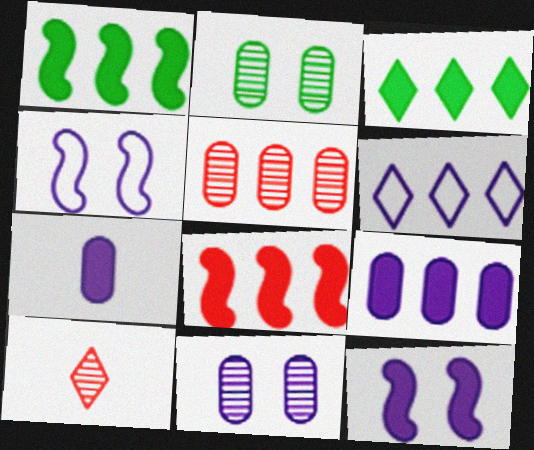[[1, 5, 6], 
[3, 8, 9]]